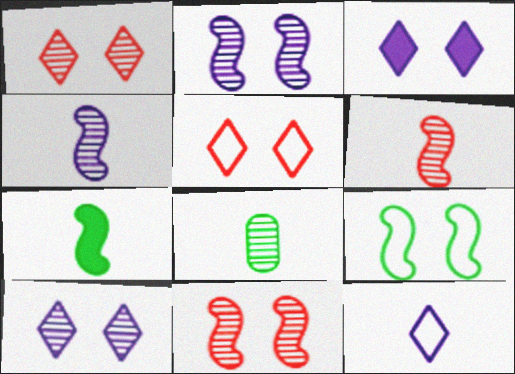[]